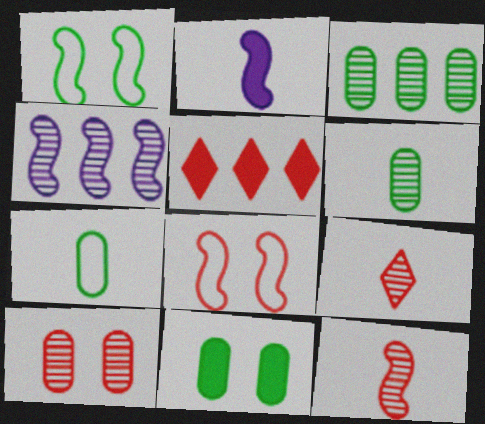[[2, 5, 11], 
[2, 7, 9], 
[3, 7, 11]]